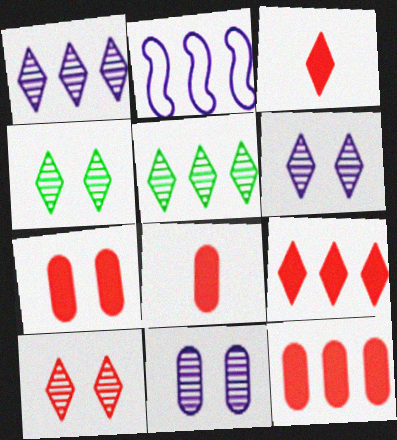[[2, 4, 8], 
[2, 5, 12], 
[4, 6, 10], 
[7, 8, 12]]